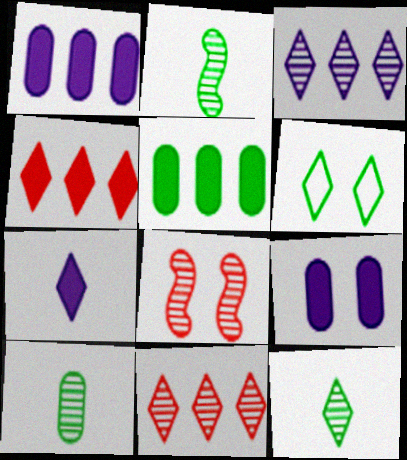[[2, 5, 6], 
[2, 10, 12], 
[3, 8, 10], 
[6, 7, 11], 
[6, 8, 9]]